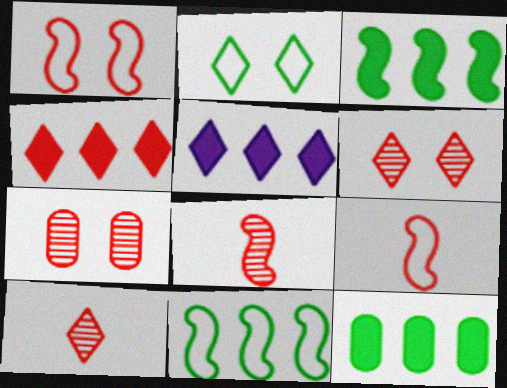[[2, 5, 10], 
[4, 7, 9]]